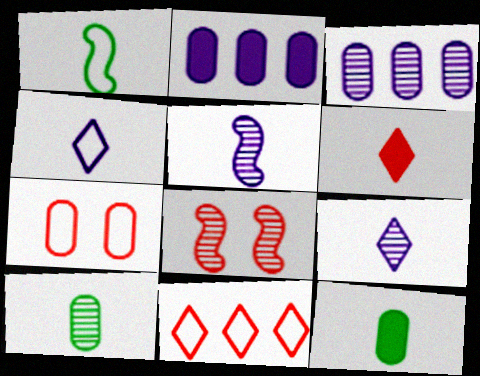[[2, 7, 10], 
[3, 7, 12]]